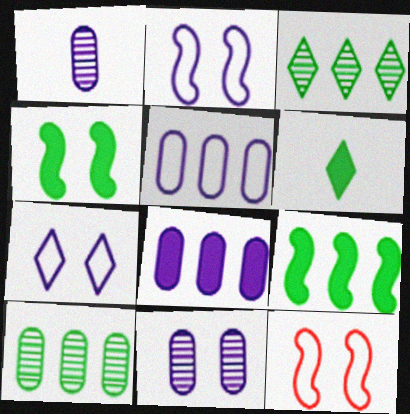[]